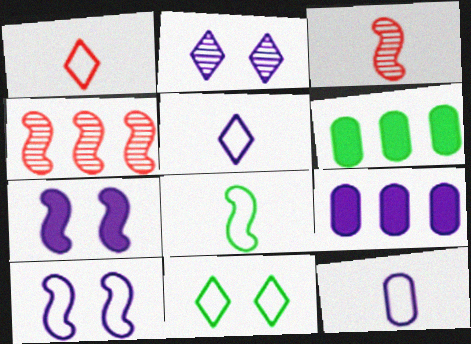[[1, 8, 12], 
[3, 9, 11], 
[4, 7, 8]]